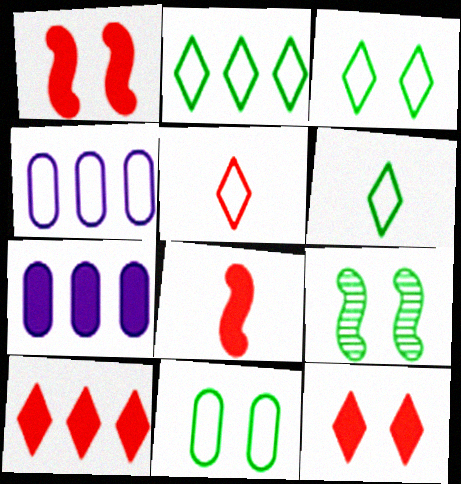[[2, 3, 6], 
[5, 7, 9]]